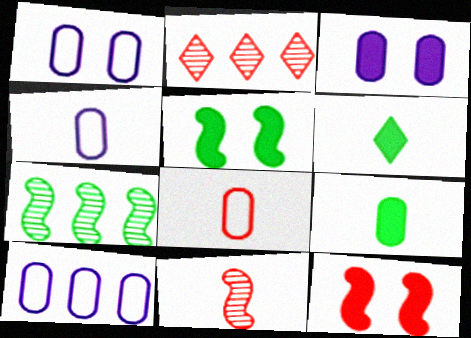[[1, 4, 10], 
[2, 4, 5], 
[2, 8, 12], 
[4, 6, 11]]